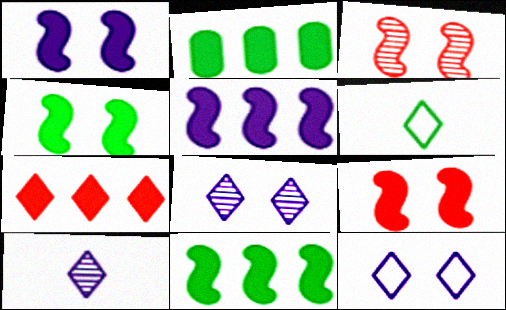[[1, 4, 9], 
[2, 5, 7], 
[6, 7, 8]]